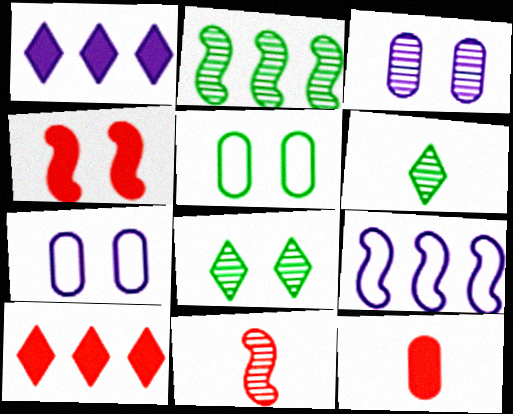[[1, 5, 11], 
[4, 7, 8], 
[4, 10, 12], 
[8, 9, 12]]